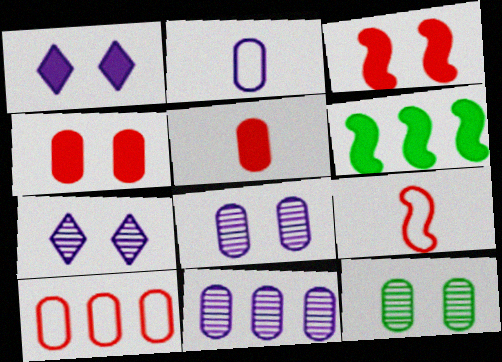[[1, 5, 6]]